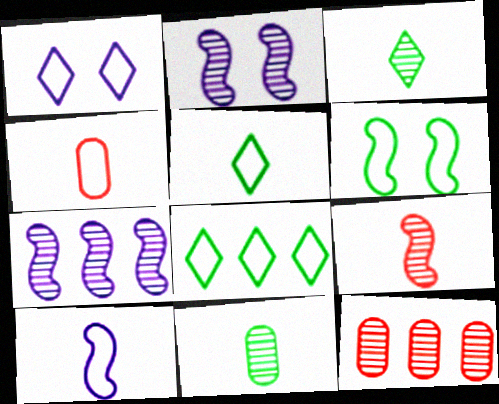[[2, 3, 12], 
[4, 5, 10]]